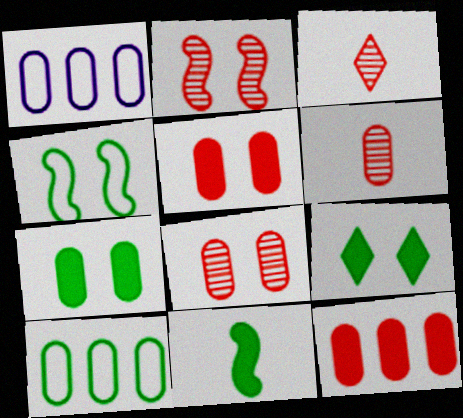[[1, 6, 7]]